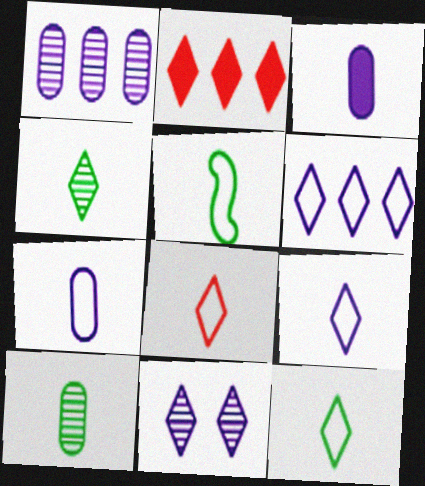[[2, 11, 12], 
[5, 7, 8], 
[8, 9, 12]]